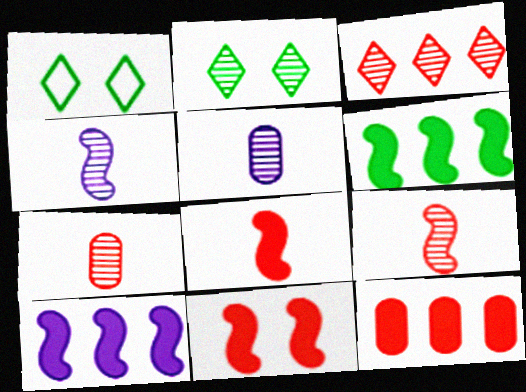[[1, 4, 12], 
[1, 7, 10]]